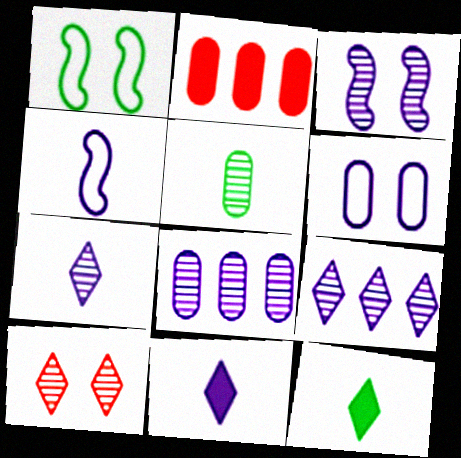[[1, 2, 7], 
[2, 5, 6], 
[3, 7, 8]]